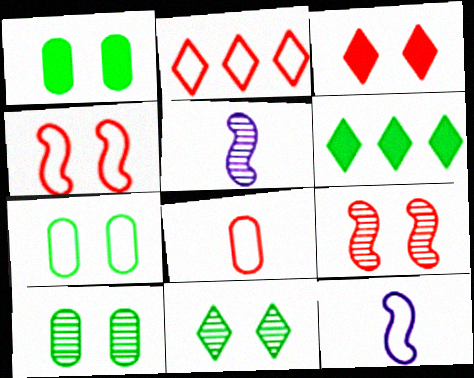[[1, 2, 5], 
[1, 7, 10], 
[2, 4, 8], 
[2, 7, 12]]